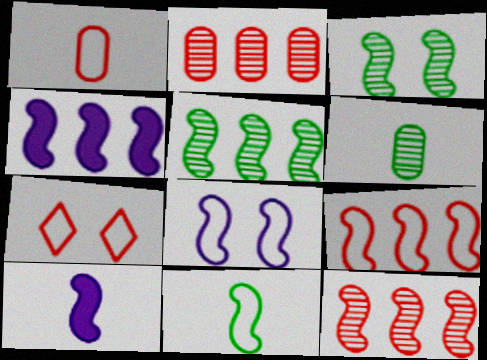[[1, 7, 9], 
[3, 9, 10], 
[4, 5, 9], 
[4, 6, 7], 
[8, 9, 11]]